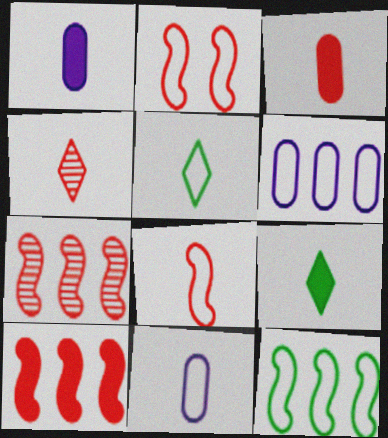[[2, 5, 6], 
[3, 4, 8], 
[5, 8, 11]]